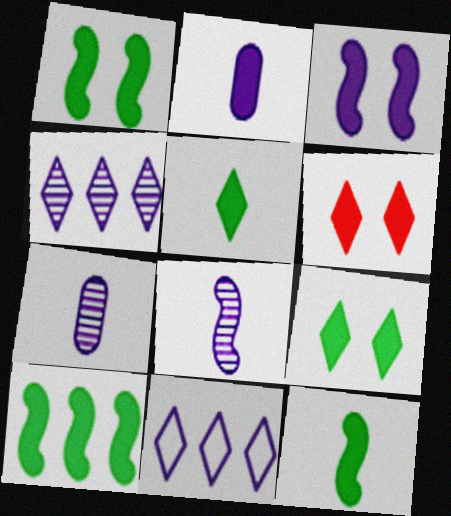[[1, 10, 12], 
[2, 6, 10], 
[3, 7, 11]]